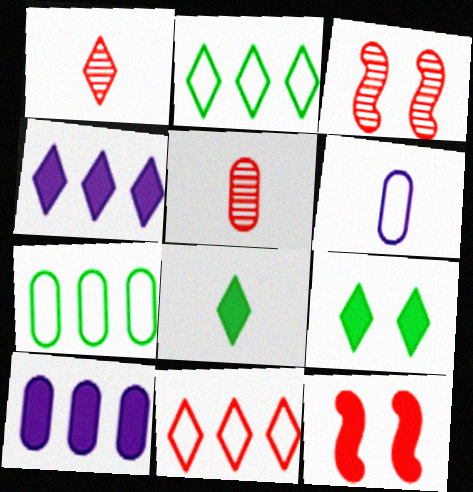[[5, 11, 12], 
[8, 10, 12]]